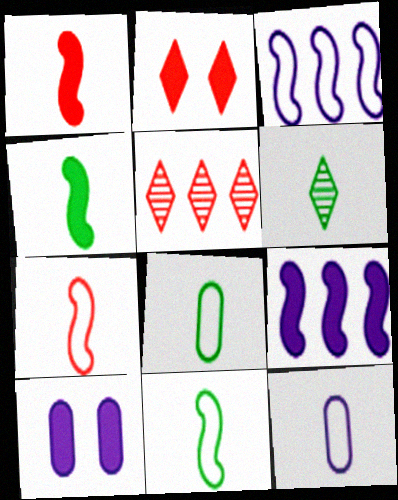[[1, 6, 12], 
[4, 6, 8], 
[5, 10, 11]]